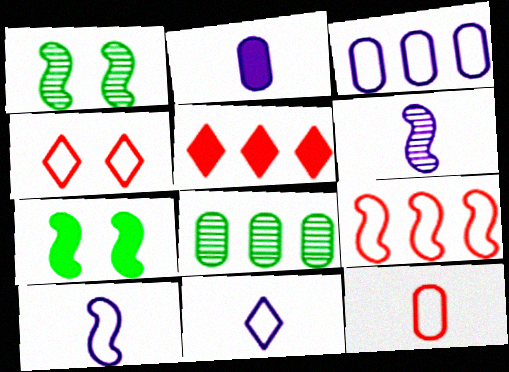[[2, 5, 7], 
[2, 6, 11], 
[4, 9, 12], 
[6, 7, 9]]